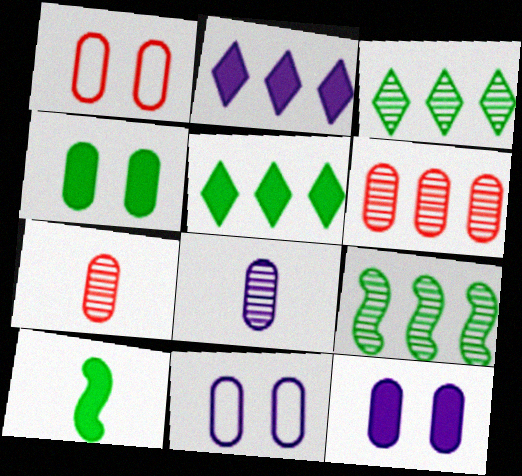[[4, 5, 10]]